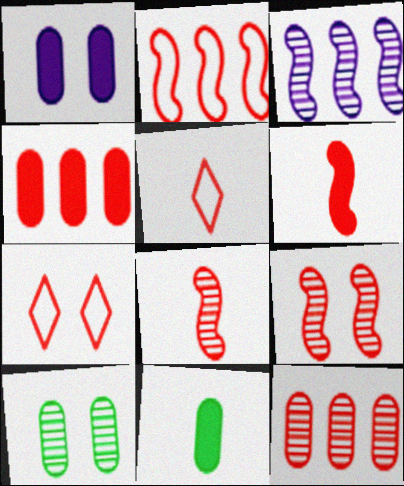[[1, 4, 11], 
[2, 6, 9], 
[3, 7, 11], 
[4, 5, 9], 
[4, 7, 8], 
[6, 7, 12]]